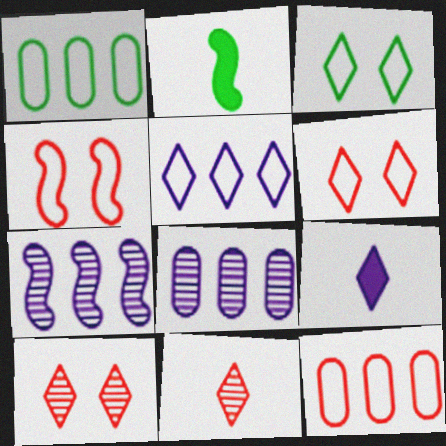[[2, 4, 7], 
[2, 6, 8]]